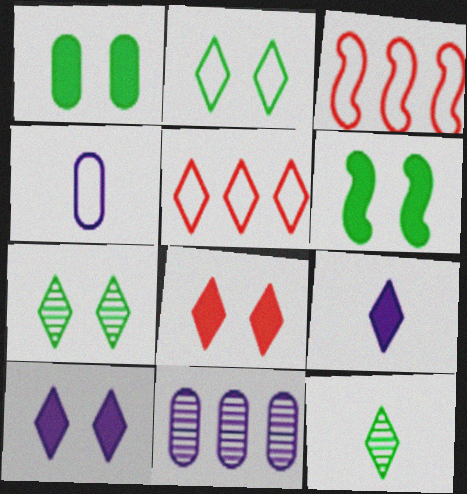[[2, 3, 4], 
[5, 7, 9], 
[5, 10, 12]]